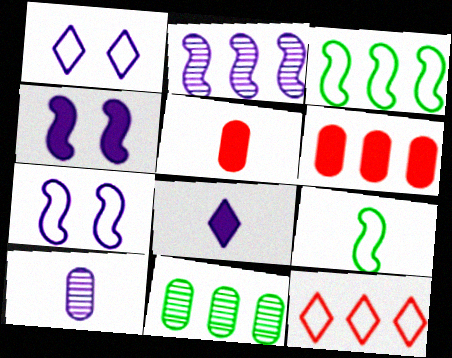[]